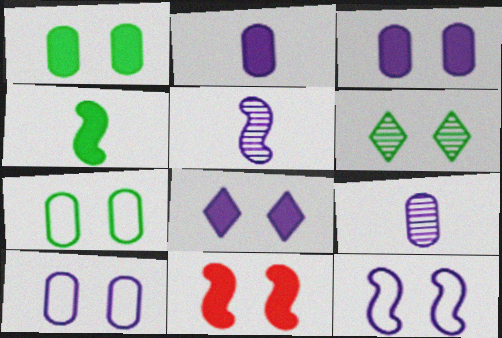[[1, 8, 11], 
[6, 10, 11]]